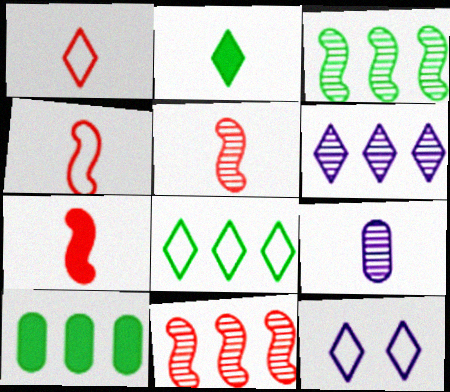[[1, 8, 12], 
[2, 4, 9], 
[3, 8, 10], 
[4, 5, 7], 
[5, 10, 12]]